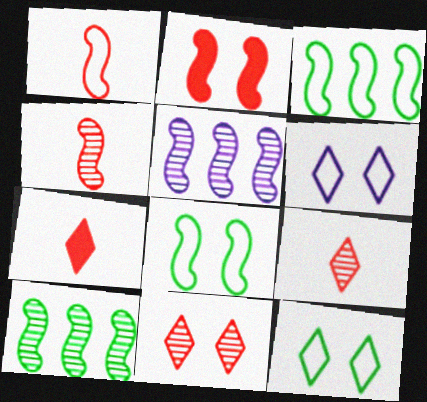[]